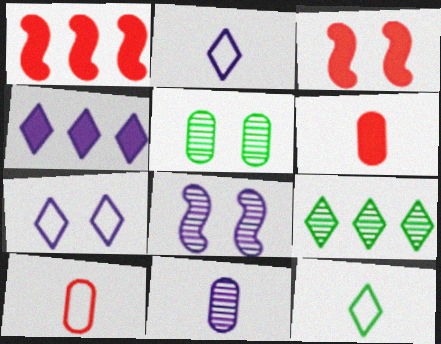[[1, 2, 5], 
[3, 5, 7]]